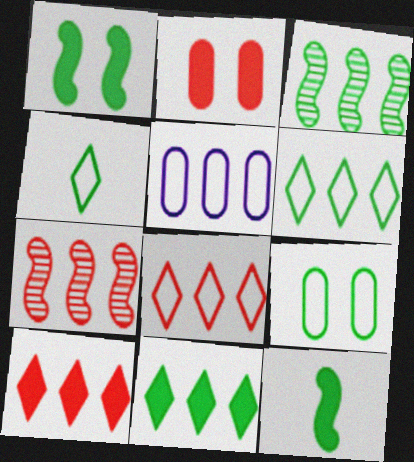[[3, 5, 10], 
[5, 7, 11]]